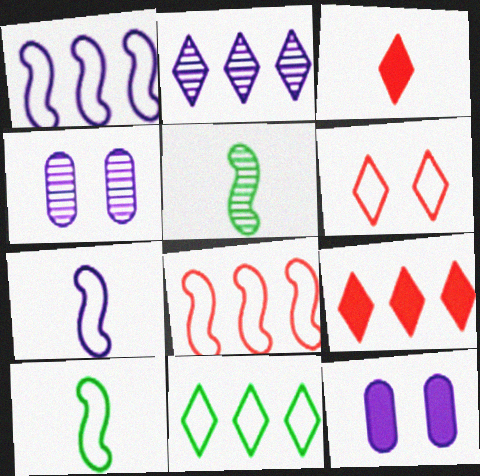[[2, 7, 12], 
[2, 9, 11], 
[4, 9, 10]]